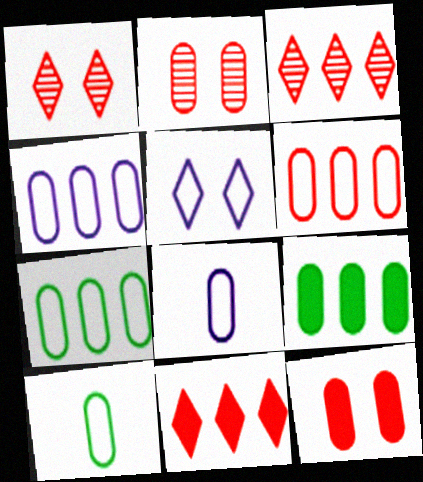[[2, 8, 9], 
[4, 6, 7]]